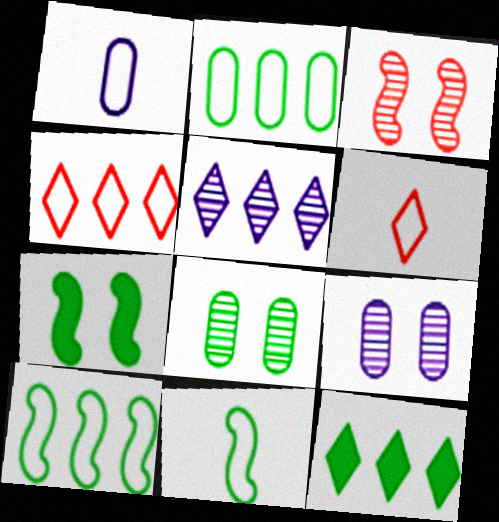[[1, 3, 12], 
[1, 6, 11], 
[4, 5, 12], 
[8, 11, 12]]